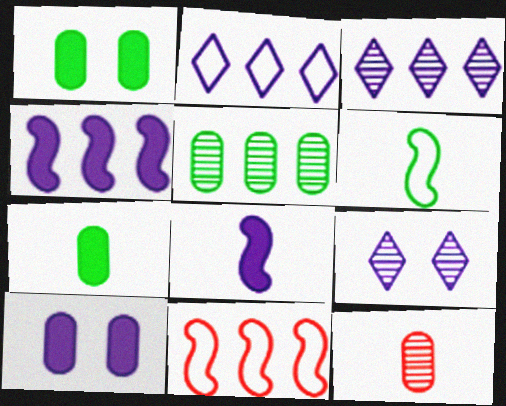[[7, 9, 11]]